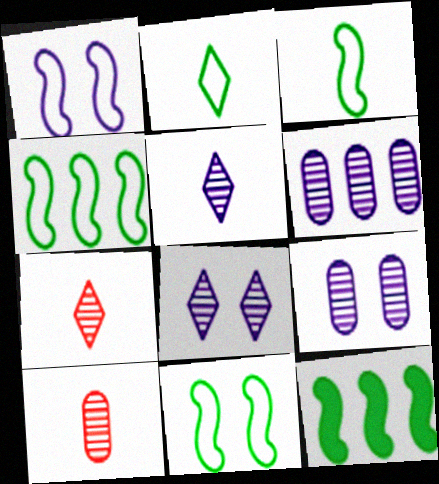[[3, 4, 11]]